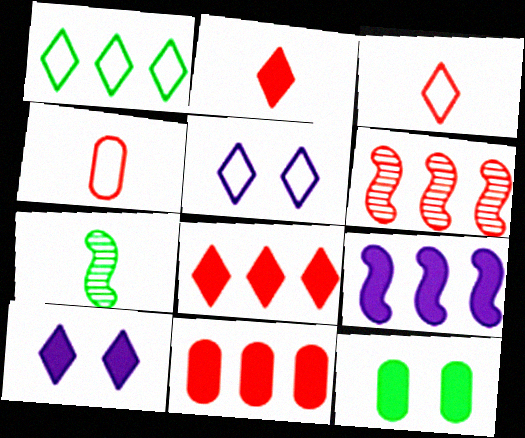[[1, 3, 5], 
[1, 7, 12], 
[2, 9, 12], 
[5, 7, 11]]